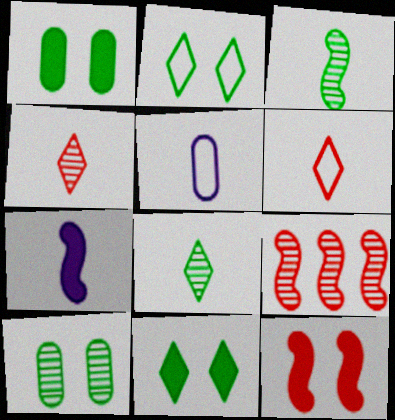[[5, 9, 11]]